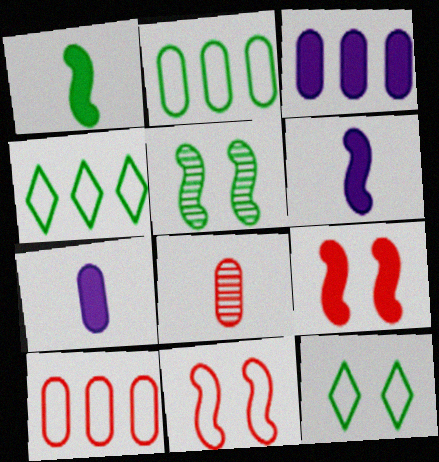[]